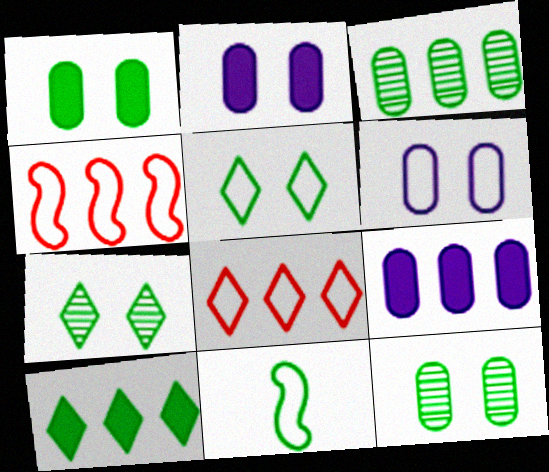[[6, 8, 11], 
[10, 11, 12]]